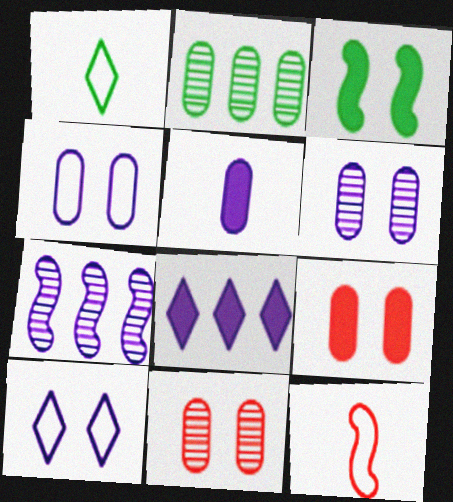[[1, 2, 3], 
[1, 7, 9], 
[3, 7, 12], 
[3, 10, 11], 
[5, 7, 10]]